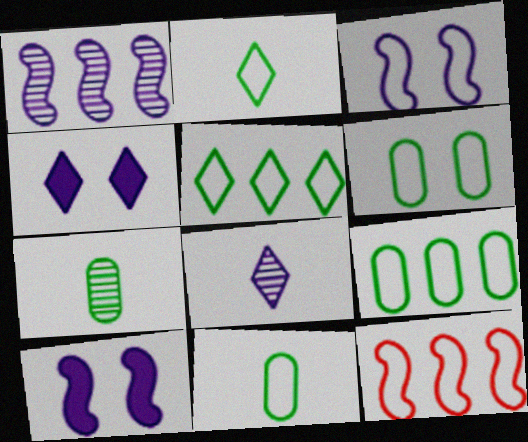[[4, 7, 12], 
[6, 9, 11]]